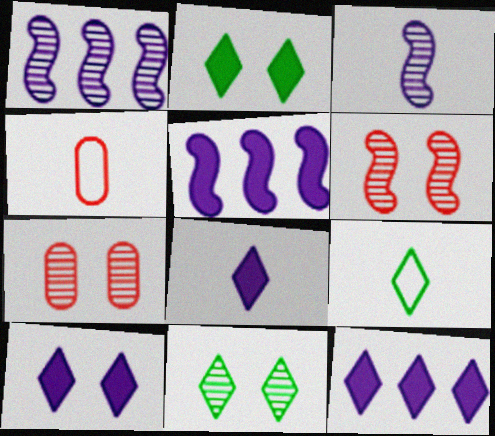[[1, 2, 4], 
[4, 5, 11], 
[5, 7, 9], 
[8, 10, 12]]